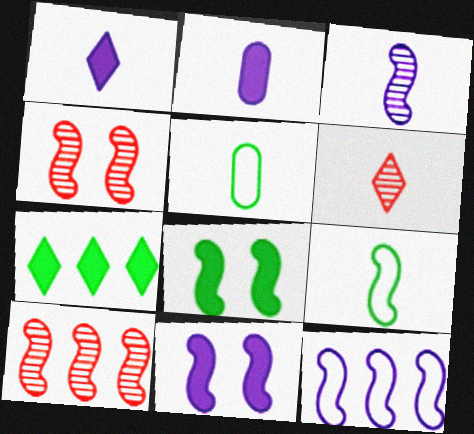[[2, 6, 9], 
[3, 11, 12], 
[9, 10, 11]]